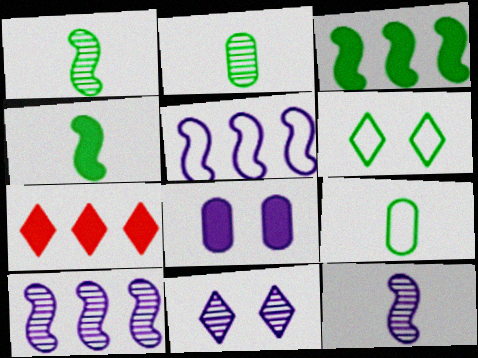[[2, 3, 6], 
[4, 7, 8]]